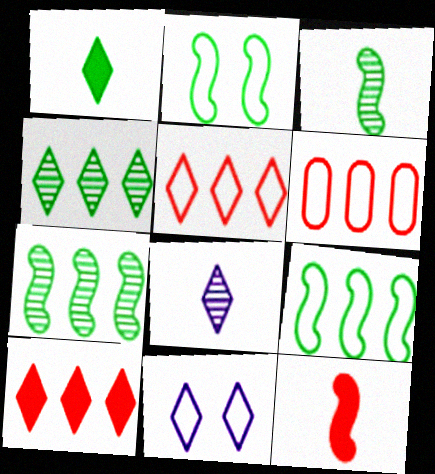[]